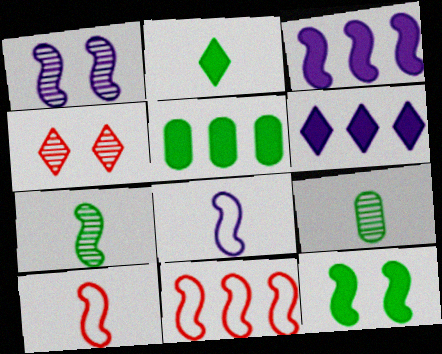[[1, 3, 8], 
[2, 5, 12], 
[4, 5, 8]]